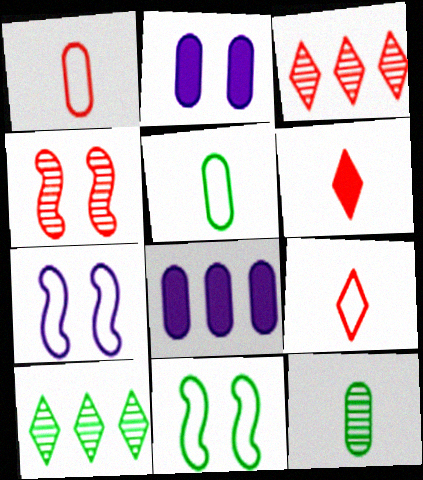[]